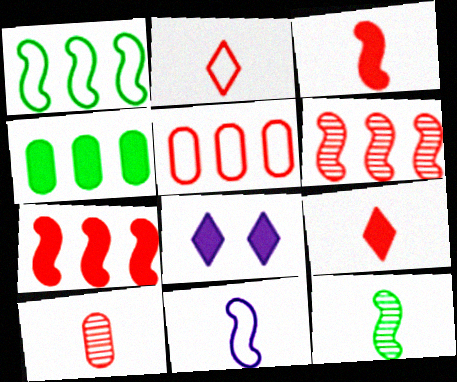[[1, 8, 10], 
[2, 3, 10], 
[3, 4, 8], 
[3, 11, 12], 
[5, 8, 12]]